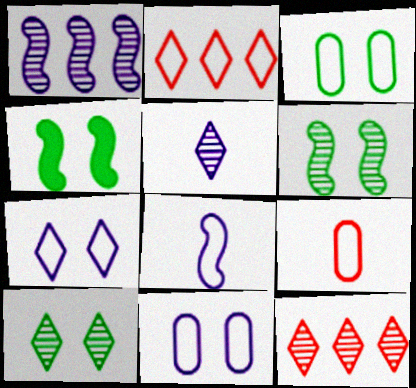[[2, 3, 8], 
[3, 4, 10], 
[5, 10, 12]]